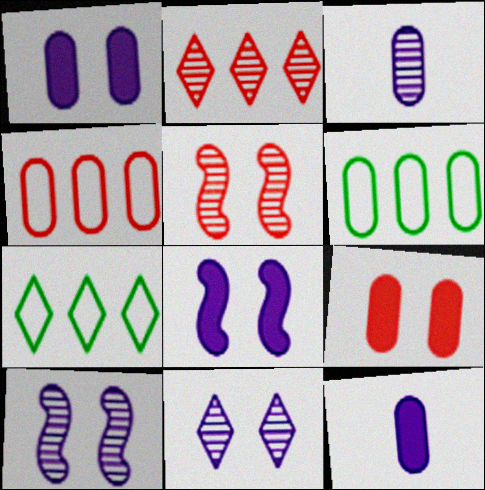[[3, 6, 9], 
[5, 7, 12]]